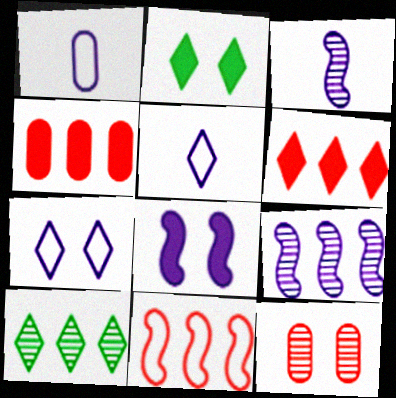[[3, 10, 12]]